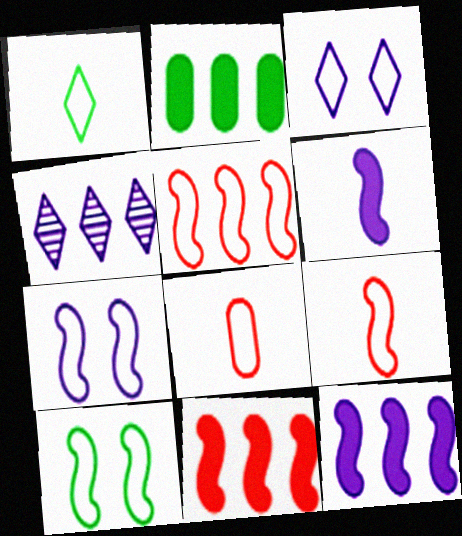[[2, 4, 5]]